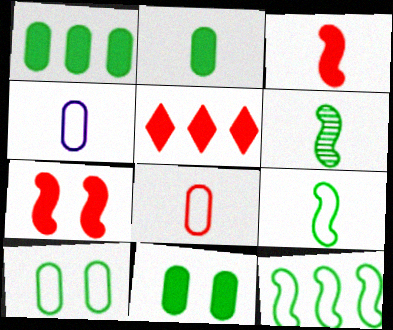[[1, 2, 11]]